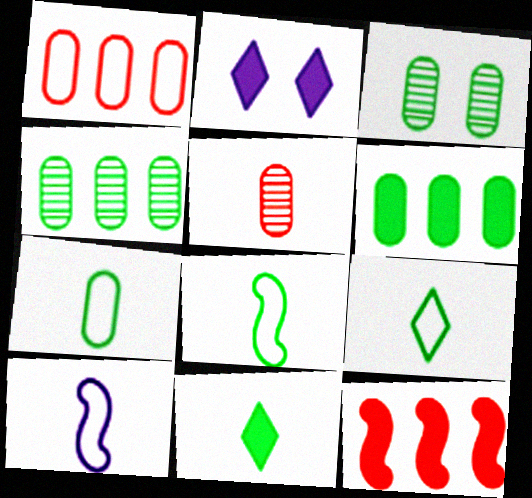[[3, 6, 7], 
[5, 10, 11], 
[7, 8, 9]]